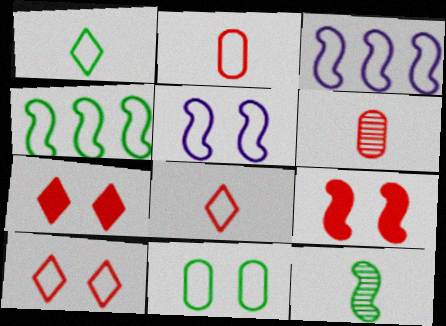[[1, 4, 11], 
[3, 8, 11], 
[3, 9, 12], 
[5, 10, 11]]